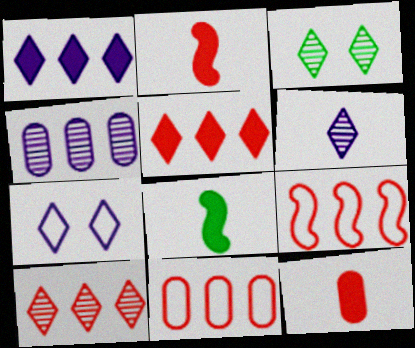[[1, 6, 7], 
[3, 6, 10]]